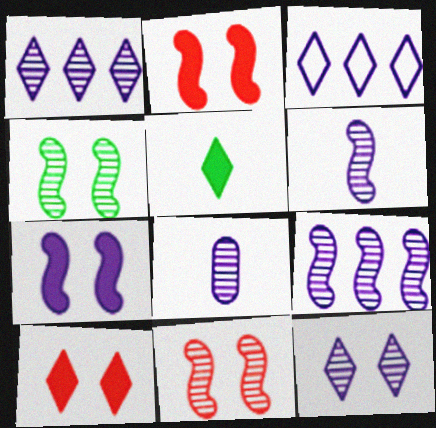[[3, 7, 8], 
[8, 9, 12]]